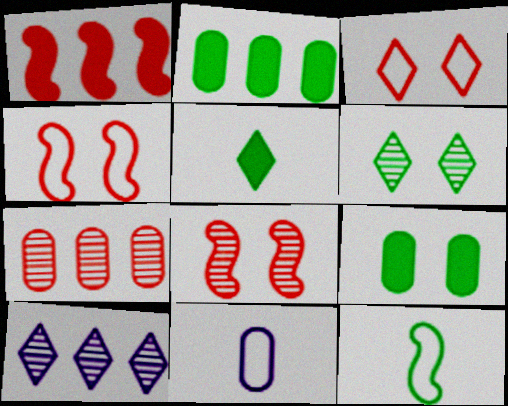[[1, 6, 11], 
[2, 6, 12], 
[3, 5, 10], 
[7, 9, 11]]